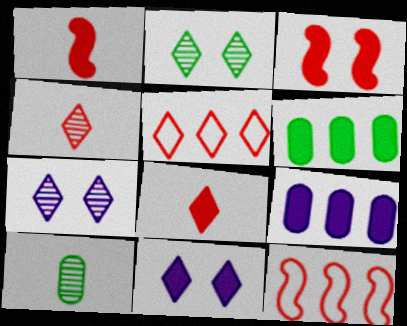[[1, 6, 11], 
[10, 11, 12]]